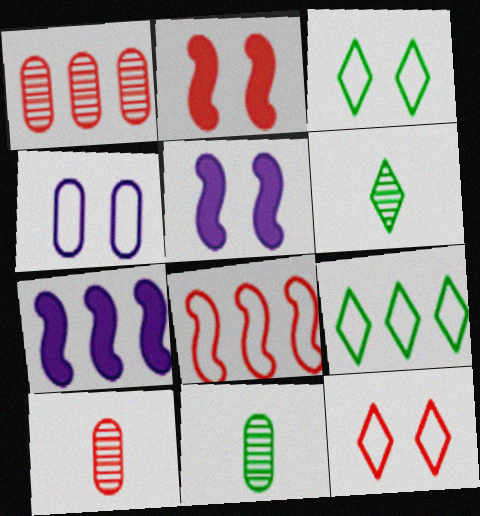[[1, 7, 9], 
[3, 7, 10], 
[5, 9, 10], 
[7, 11, 12]]